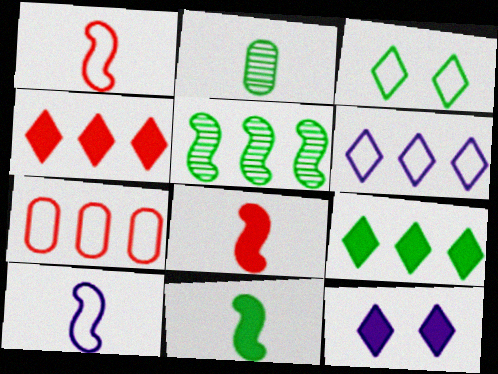[[3, 7, 10]]